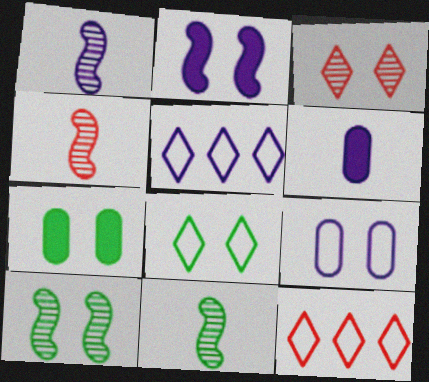[[1, 4, 11], 
[1, 7, 12], 
[4, 5, 7], 
[6, 10, 12], 
[7, 8, 10]]